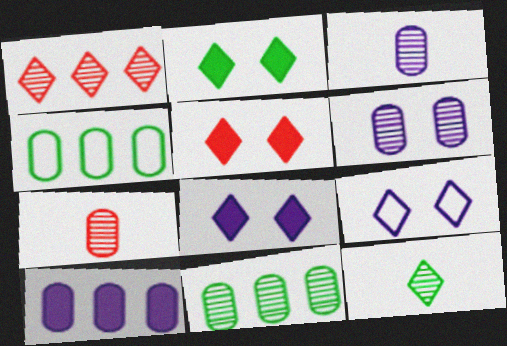[[2, 5, 8], 
[6, 7, 11]]